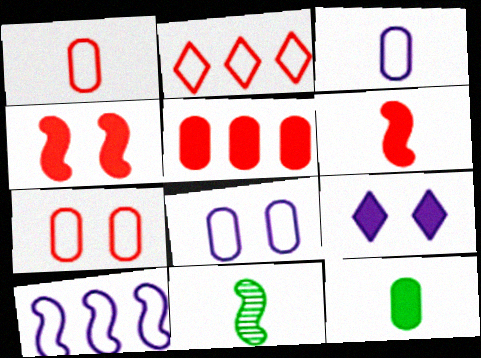[[4, 10, 11]]